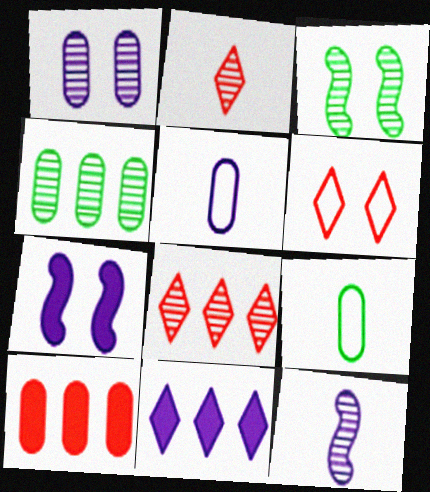[[1, 9, 10], 
[7, 8, 9]]